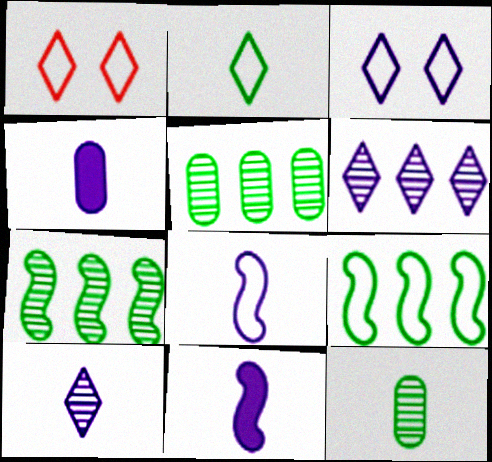[[1, 4, 7], 
[1, 5, 11], 
[4, 8, 10]]